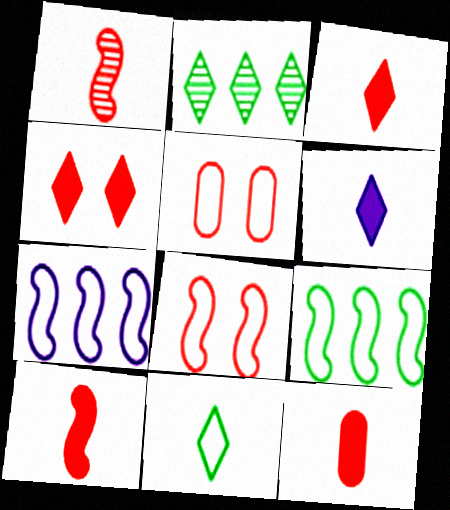[[3, 10, 12], 
[5, 7, 11]]